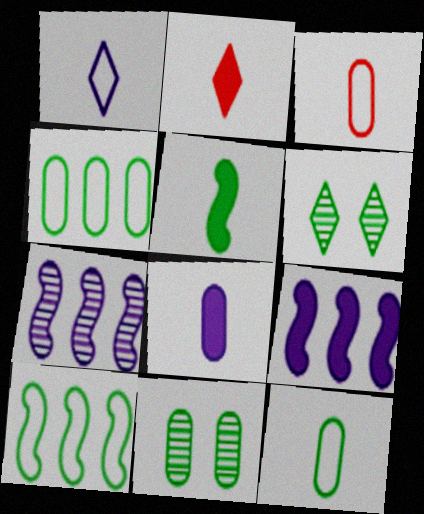[[2, 5, 8], 
[3, 6, 9], 
[4, 5, 6]]